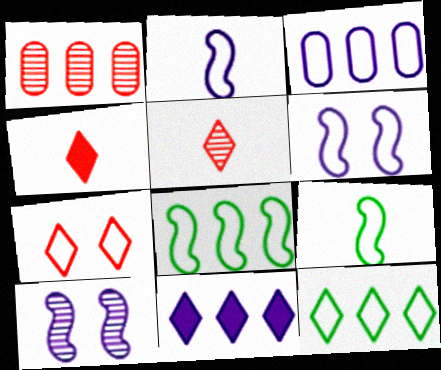[[1, 8, 11], 
[3, 7, 9]]